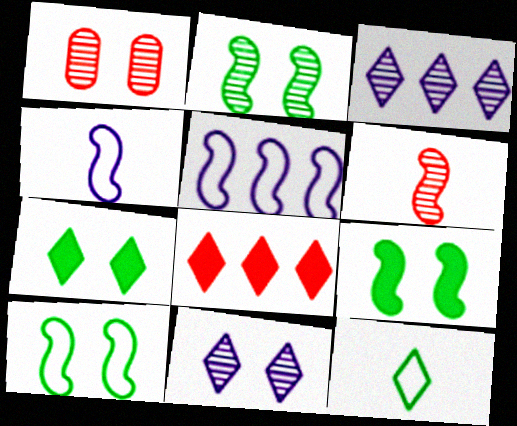[[1, 2, 11], 
[2, 9, 10], 
[5, 6, 9], 
[8, 11, 12]]